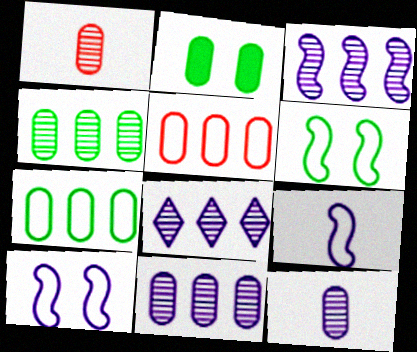[[2, 5, 12], 
[3, 8, 11]]